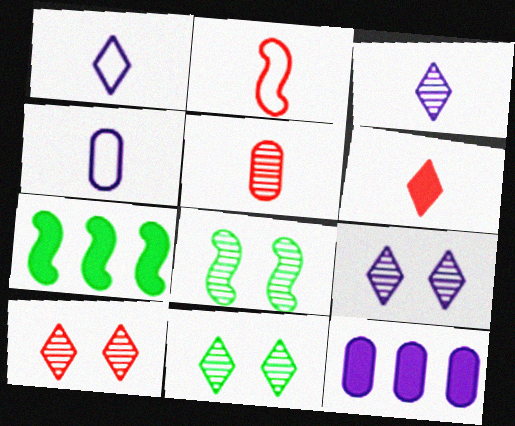[[2, 5, 6], 
[2, 11, 12], 
[4, 7, 10], 
[9, 10, 11]]